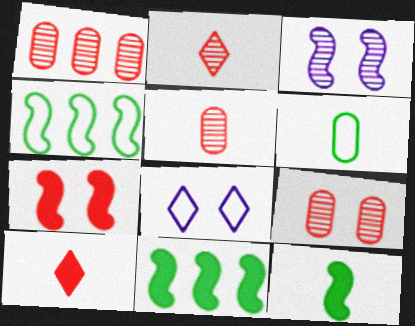[[1, 5, 9], 
[1, 8, 12], 
[5, 8, 11]]